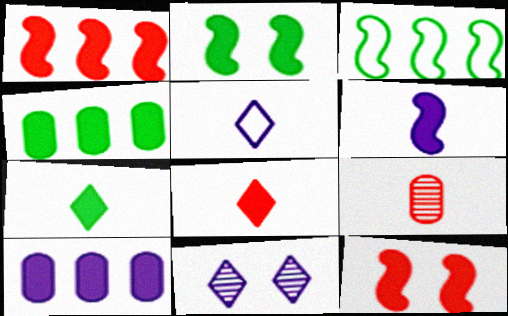[[1, 2, 6], 
[2, 4, 7], 
[2, 8, 10], 
[7, 10, 12]]